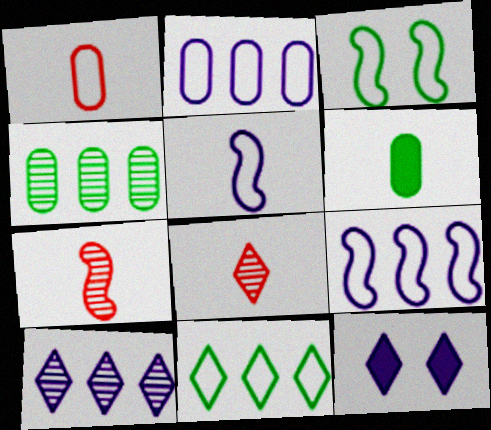[[5, 6, 8], 
[8, 11, 12]]